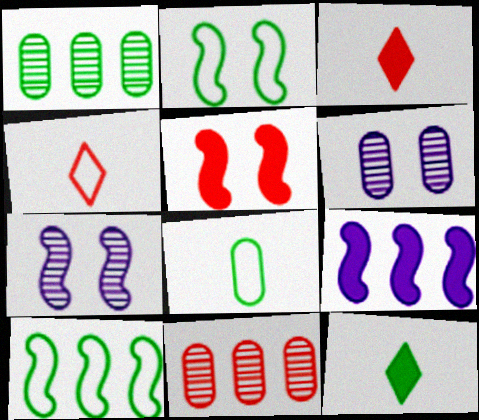[[1, 2, 12], 
[2, 5, 7], 
[3, 6, 10], 
[4, 5, 11]]